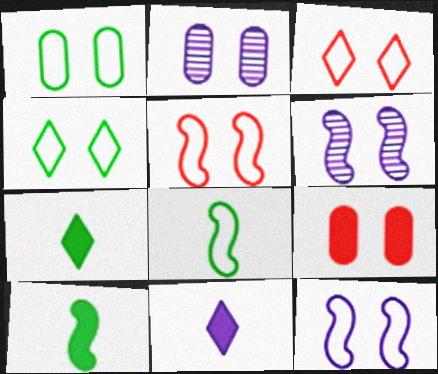[[1, 2, 9], 
[1, 3, 12], 
[4, 6, 9]]